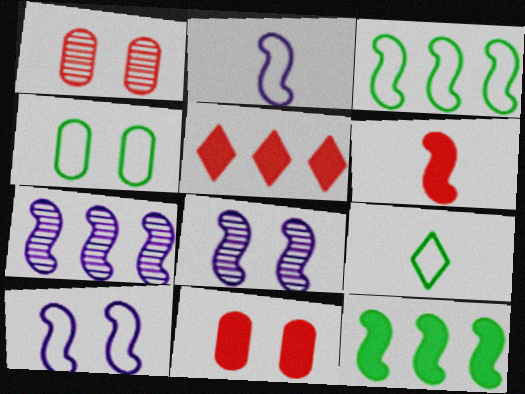[[3, 4, 9], 
[3, 6, 8], 
[5, 6, 11], 
[7, 9, 11]]